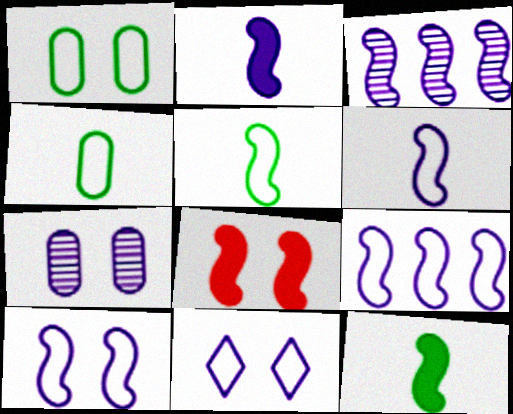[[2, 3, 10], 
[3, 5, 8], 
[6, 9, 10]]